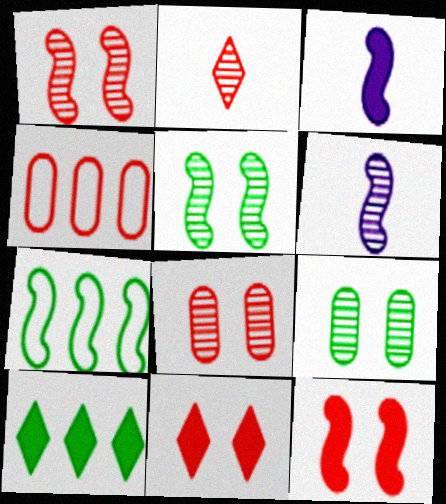[[1, 3, 7], 
[2, 4, 12], 
[6, 7, 12]]